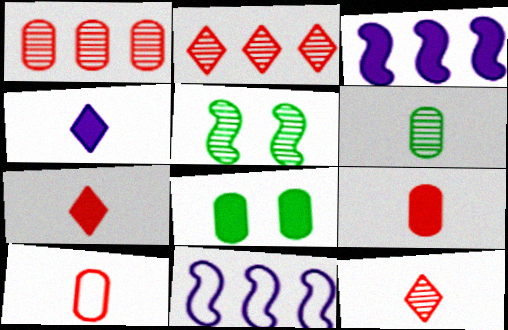[[3, 7, 8], 
[8, 11, 12]]